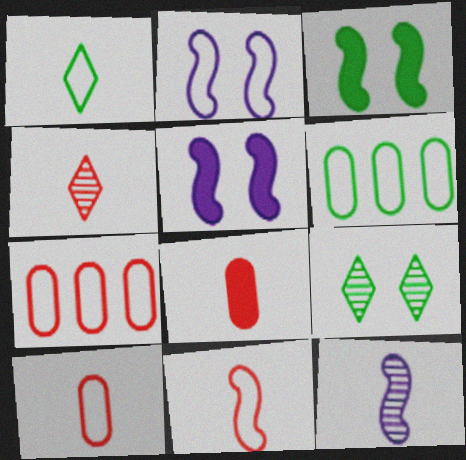[[1, 2, 7], 
[1, 8, 12], 
[4, 5, 6], 
[4, 8, 11]]